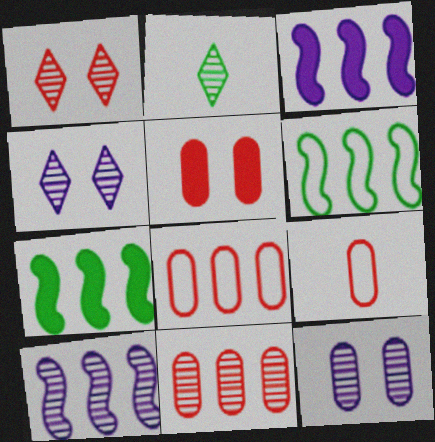[[4, 7, 9], 
[5, 9, 11]]